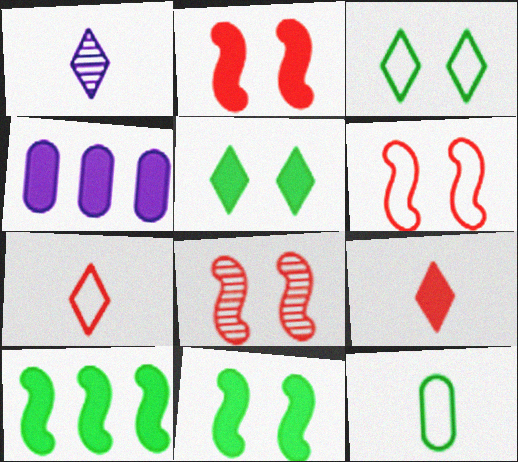[[2, 6, 8], 
[4, 9, 11]]